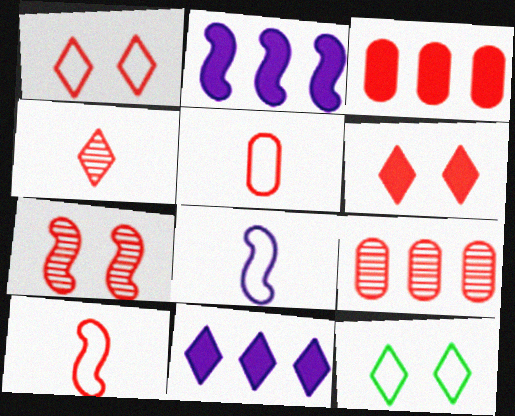[[4, 7, 9], 
[4, 11, 12], 
[6, 9, 10]]